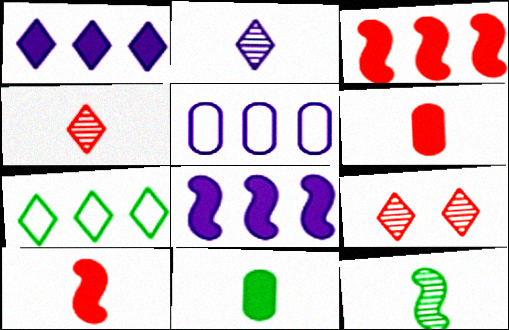[]